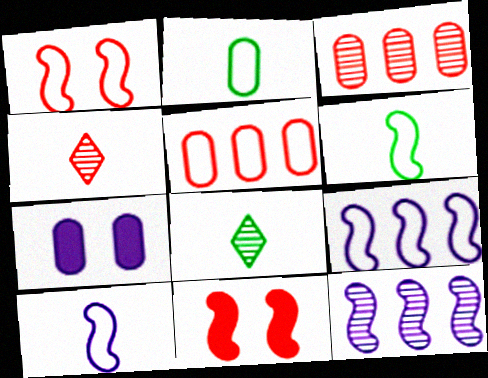[[1, 6, 9], 
[2, 3, 7], 
[4, 5, 11], 
[6, 11, 12]]